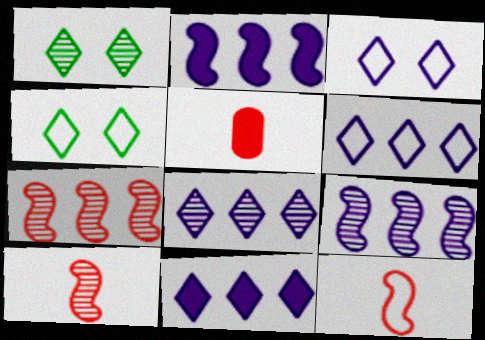[[4, 5, 9], 
[6, 8, 11]]